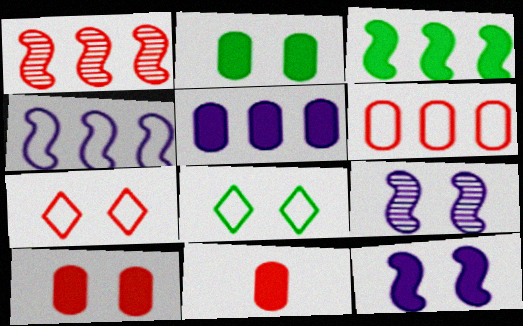[[1, 3, 4], 
[1, 7, 11], 
[2, 5, 11], 
[2, 7, 9], 
[8, 9, 10]]